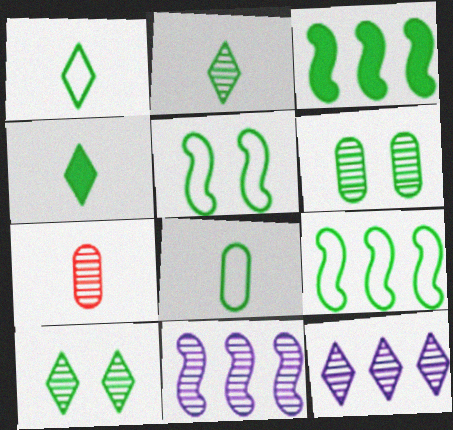[[1, 2, 4], 
[1, 3, 6], 
[3, 8, 10], 
[4, 6, 9], 
[7, 10, 11]]